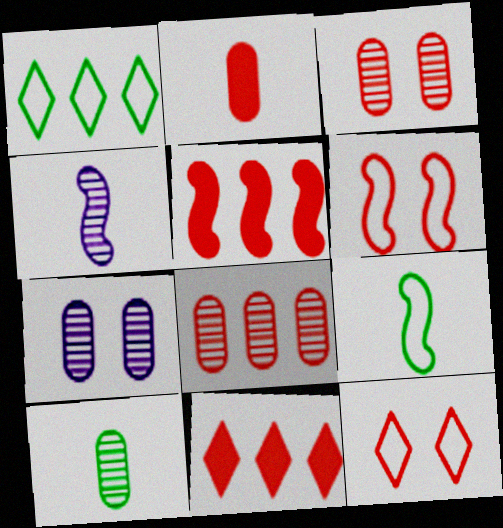[[7, 8, 10], 
[7, 9, 11]]